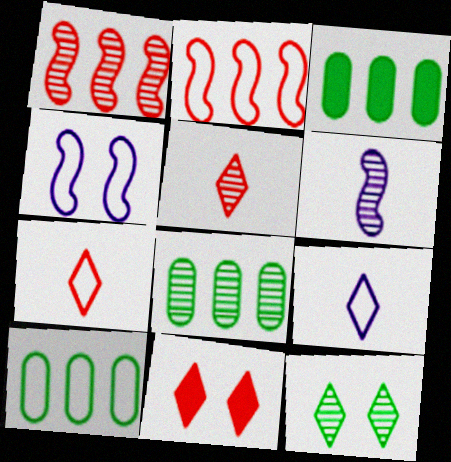[[3, 4, 5], 
[3, 8, 10], 
[4, 7, 10], 
[6, 10, 11]]